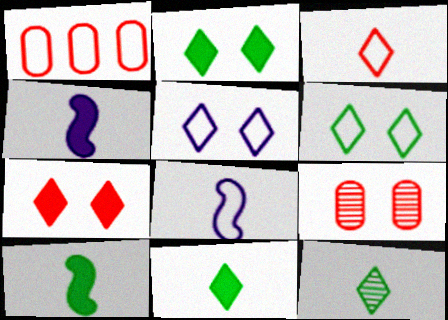[[1, 6, 8]]